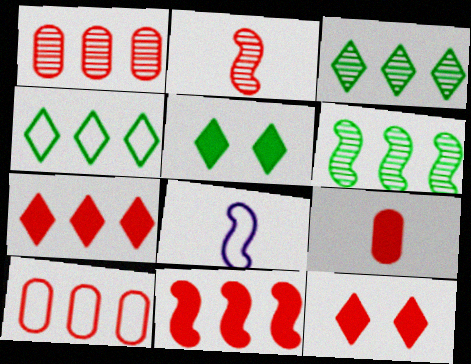[[1, 5, 8], 
[2, 10, 12], 
[9, 11, 12]]